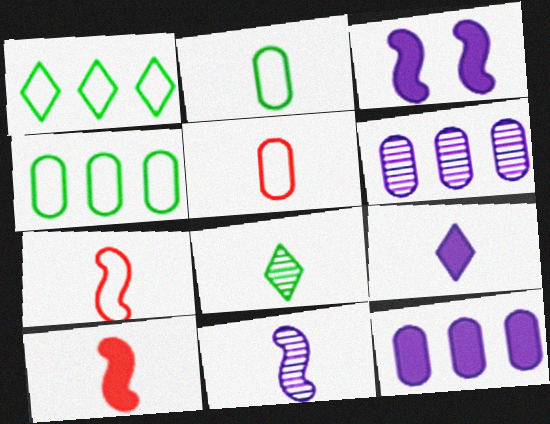[[3, 9, 12]]